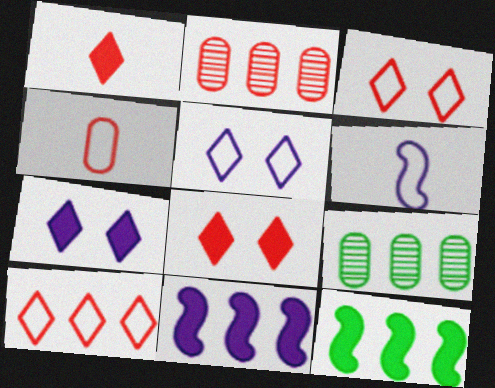[[6, 8, 9], 
[9, 10, 11]]